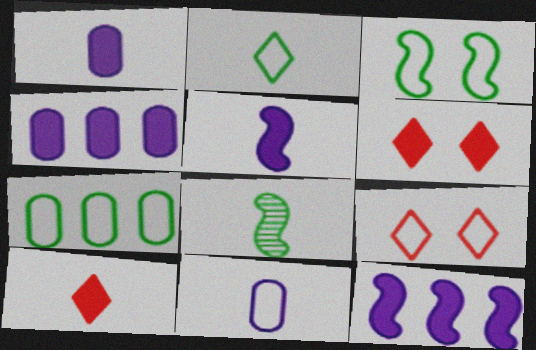[[2, 3, 7], 
[4, 8, 9], 
[8, 10, 11]]